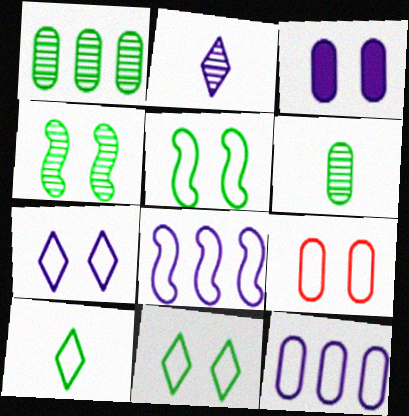[[2, 3, 8], 
[5, 7, 9], 
[8, 9, 10]]